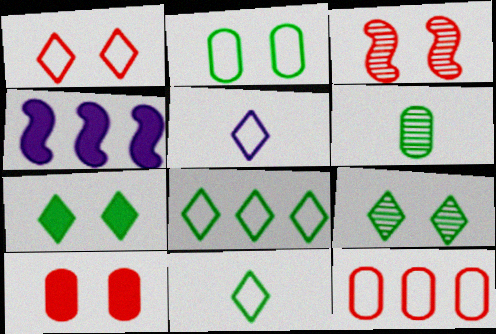[[1, 3, 10], 
[1, 4, 6], 
[1, 5, 8]]